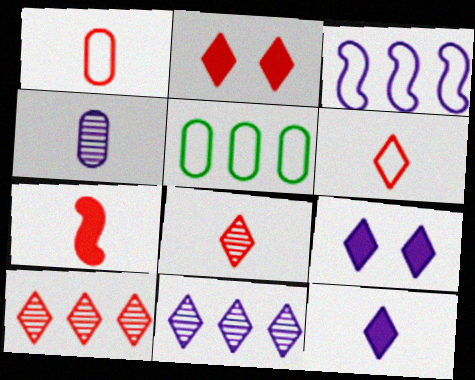[[1, 7, 8], 
[2, 6, 10], 
[3, 4, 9]]